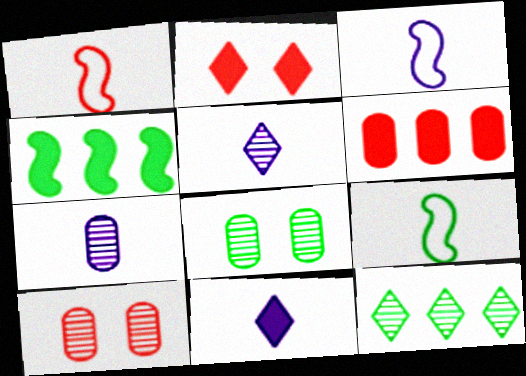[[1, 3, 9], 
[3, 7, 11]]